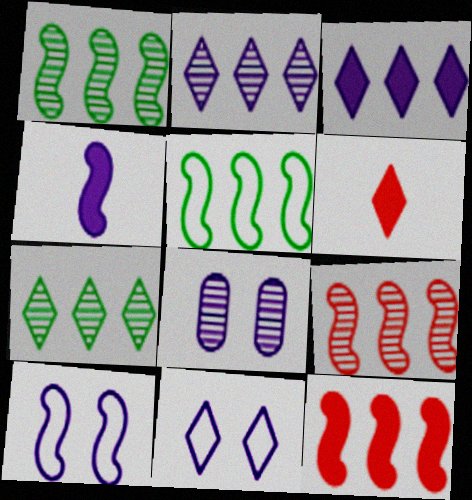[[5, 6, 8], 
[6, 7, 11]]